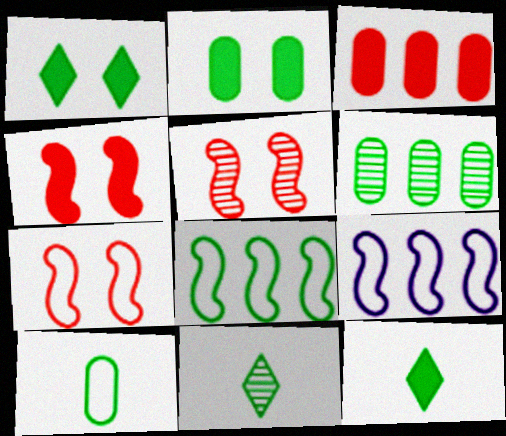[[2, 6, 10], 
[2, 8, 11], 
[4, 5, 7]]